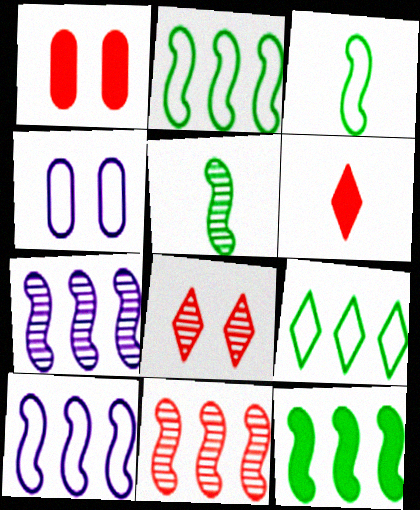[[10, 11, 12]]